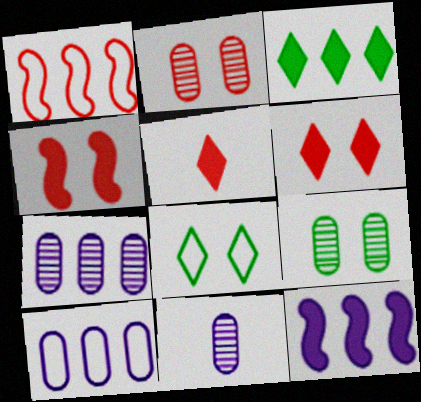[[1, 2, 5], 
[1, 3, 7]]